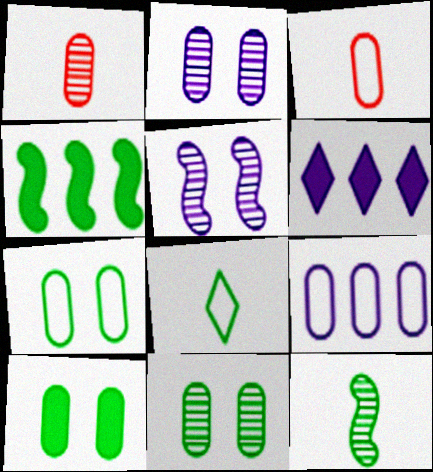[[1, 9, 10], 
[3, 7, 9], 
[4, 8, 11], 
[7, 10, 11]]